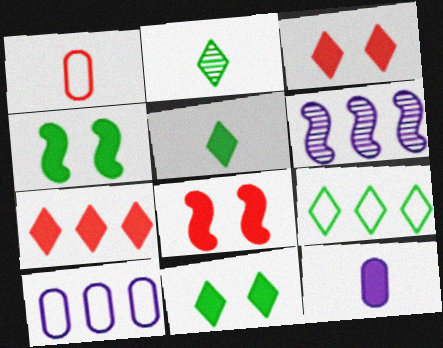[[1, 6, 11], 
[2, 8, 10], 
[2, 9, 11], 
[4, 7, 12]]